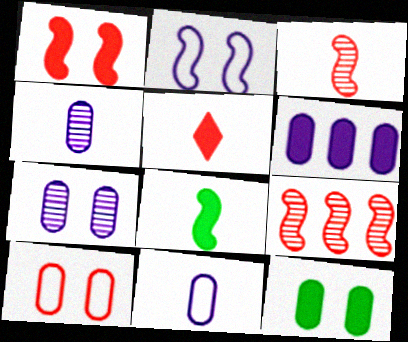[[2, 8, 9], 
[5, 9, 10], 
[6, 7, 11], 
[7, 10, 12]]